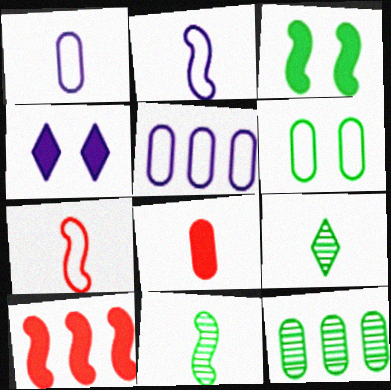[[2, 8, 9], 
[4, 7, 12]]